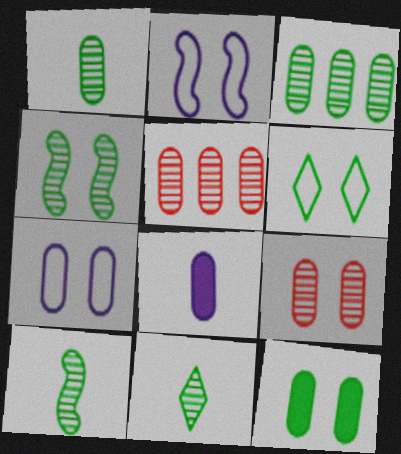[[1, 10, 11], 
[3, 4, 11], 
[4, 6, 12], 
[7, 9, 12]]